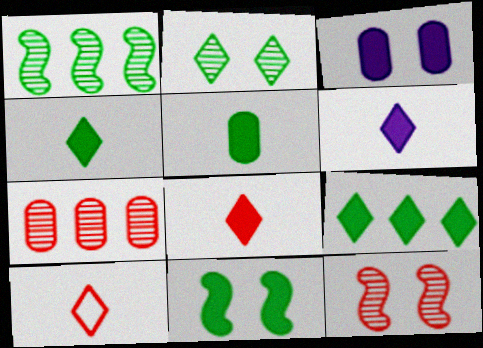[[1, 3, 10], 
[4, 6, 8], 
[5, 9, 11]]